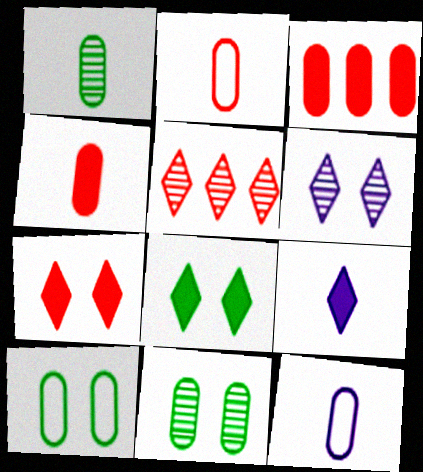[[1, 4, 12], 
[3, 11, 12]]